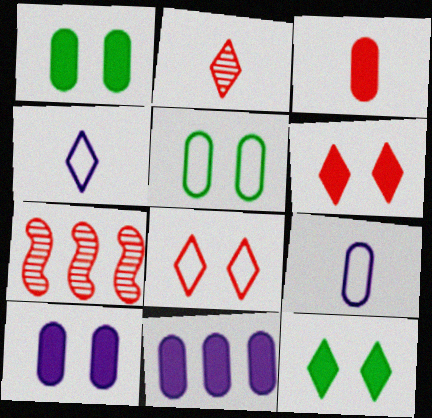[[1, 3, 11], 
[1, 4, 7], 
[3, 7, 8], 
[7, 9, 12]]